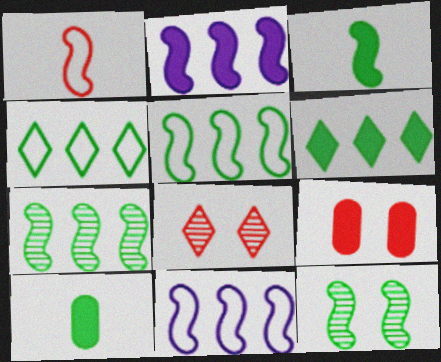[[1, 2, 12], 
[3, 5, 12], 
[4, 10, 12], 
[8, 10, 11]]